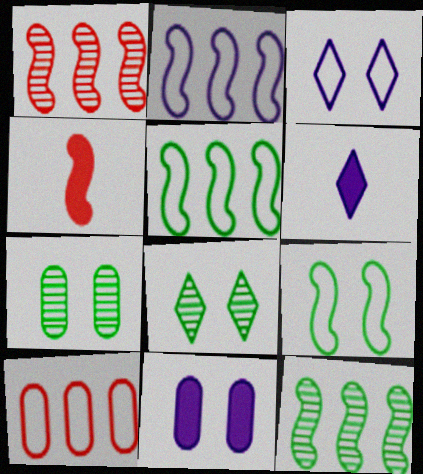[]